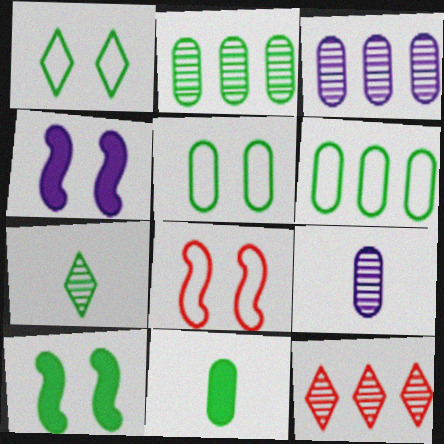[[2, 5, 11], 
[6, 7, 10]]